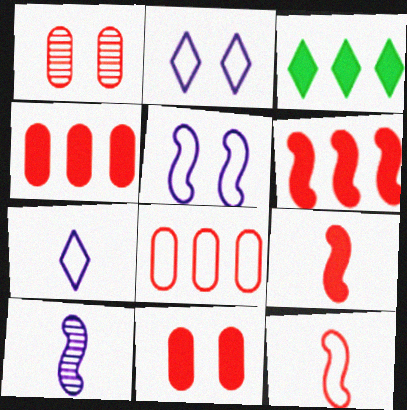[]